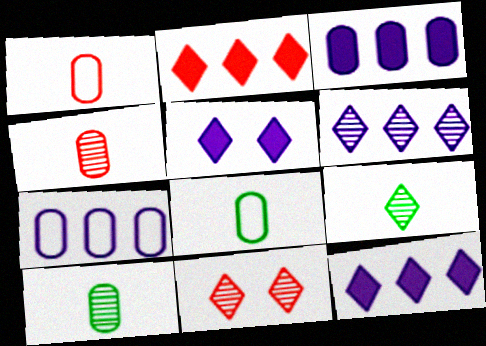[[6, 9, 11]]